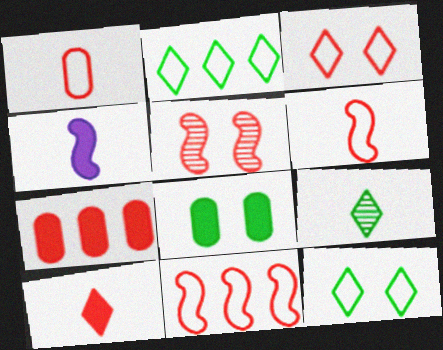[[1, 3, 11], 
[1, 4, 9]]